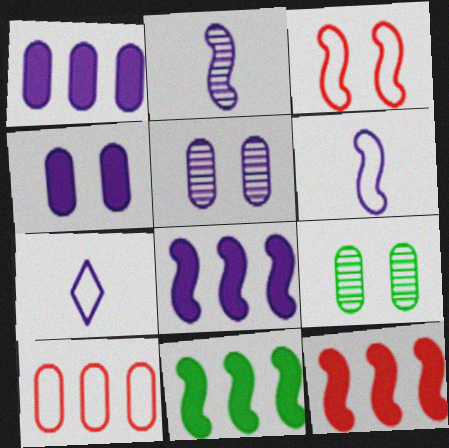[[2, 3, 11], 
[5, 7, 8], 
[7, 9, 12], 
[8, 11, 12]]